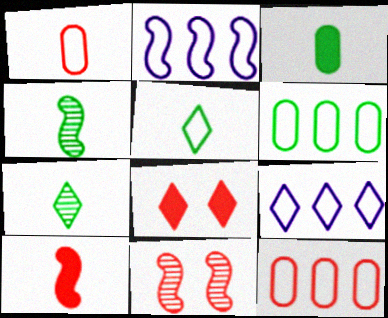[[3, 4, 5], 
[3, 9, 11], 
[7, 8, 9]]